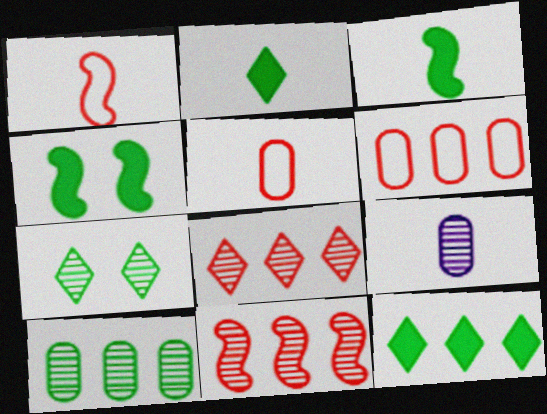[[1, 2, 9], 
[7, 9, 11]]